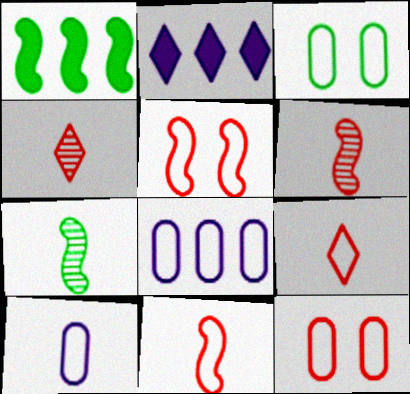[[2, 3, 6], 
[2, 7, 12]]